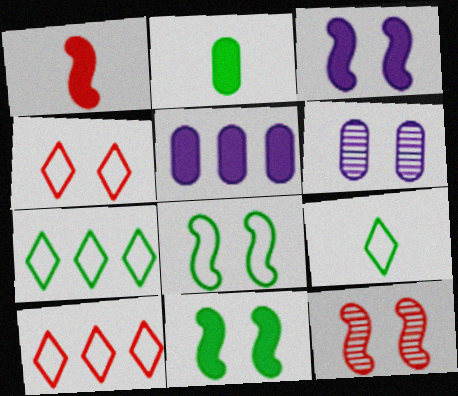[[1, 6, 7], 
[3, 8, 12], 
[4, 6, 11], 
[5, 9, 12]]